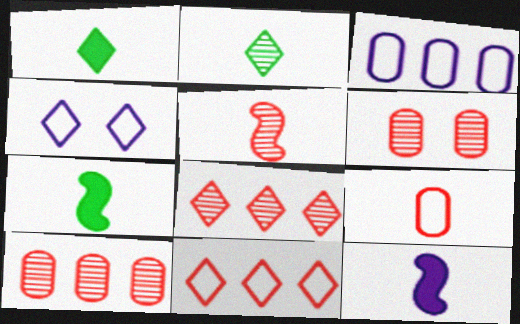[[1, 4, 8], 
[2, 9, 12], 
[4, 7, 10], 
[5, 6, 8]]